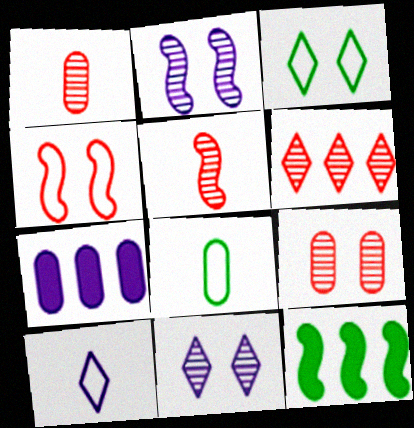[[2, 7, 10], 
[3, 5, 7], 
[5, 6, 9], 
[7, 8, 9], 
[9, 10, 12]]